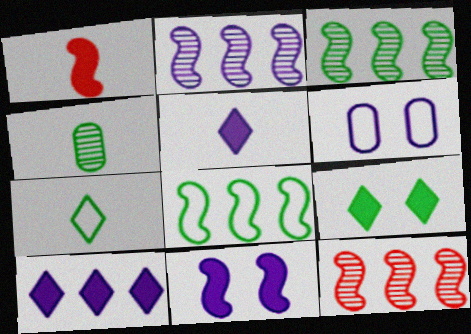[[2, 3, 12], 
[2, 5, 6], 
[4, 8, 9]]